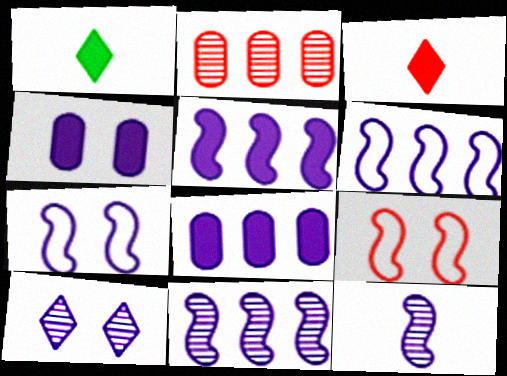[[1, 2, 7], 
[2, 3, 9], 
[4, 7, 10], 
[5, 6, 11], 
[5, 7, 12]]